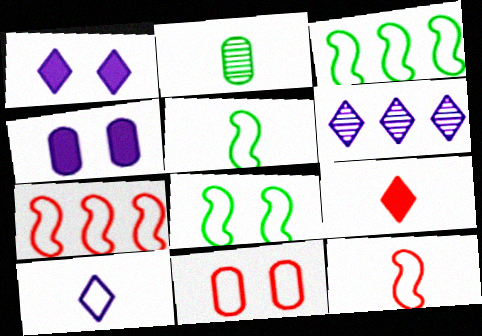[[1, 2, 7], 
[1, 6, 10], 
[3, 5, 8], 
[3, 10, 11]]